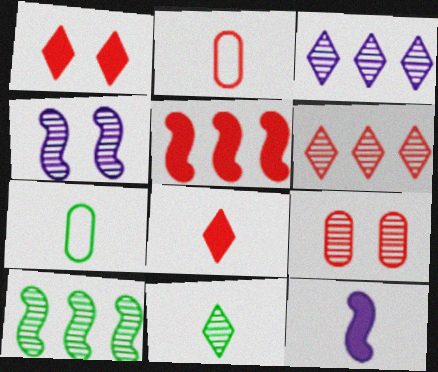[[2, 11, 12]]